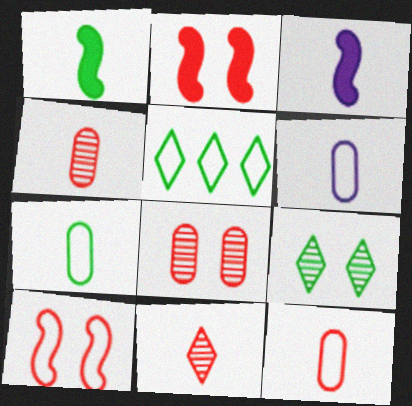[[1, 6, 11], 
[3, 5, 8], 
[3, 7, 11], 
[5, 6, 10], 
[6, 7, 12]]